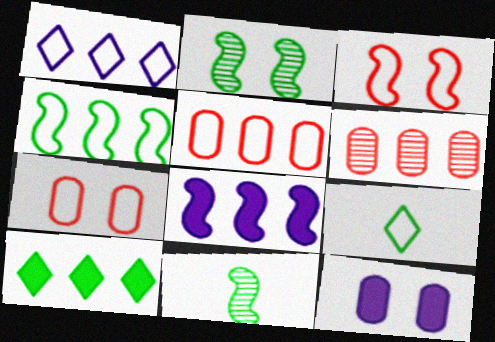[[1, 4, 5], 
[3, 8, 11]]